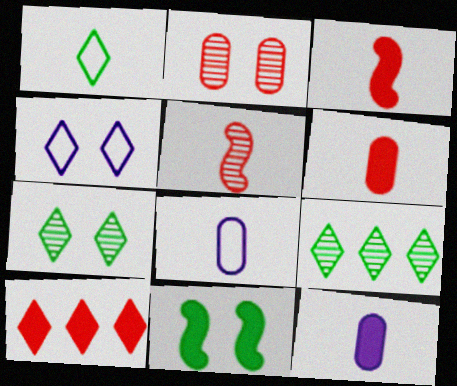[[1, 5, 12], 
[2, 4, 11], 
[10, 11, 12]]